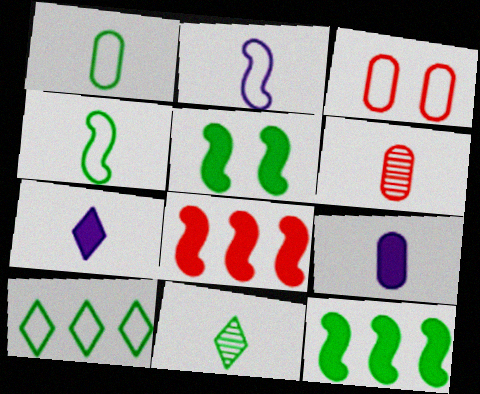[[1, 6, 9], 
[2, 3, 10], 
[4, 6, 7]]